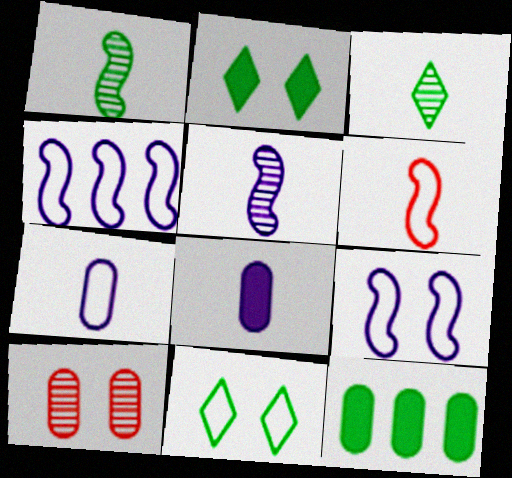[[1, 11, 12], 
[2, 9, 10], 
[3, 6, 8], 
[7, 10, 12]]